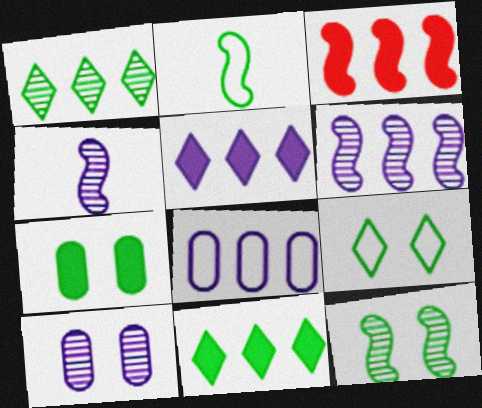[[1, 2, 7], 
[1, 3, 8], 
[5, 6, 8], 
[7, 9, 12]]